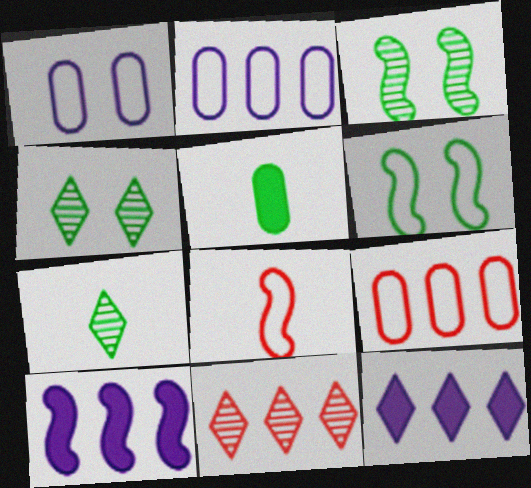[[3, 8, 10]]